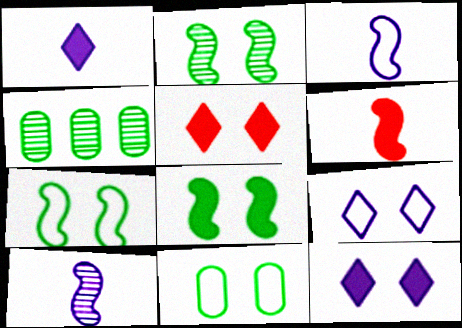[[2, 7, 8], 
[3, 4, 5], 
[4, 6, 9]]